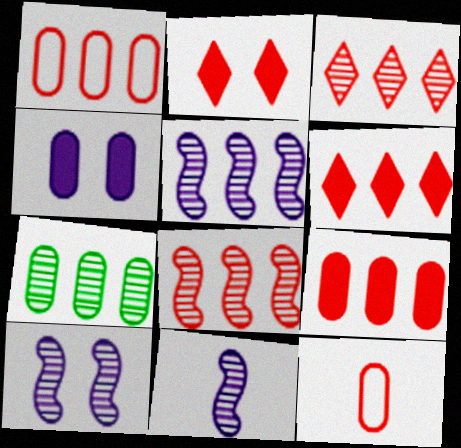[[1, 6, 8], 
[2, 8, 12], 
[3, 5, 7], 
[4, 7, 12], 
[5, 10, 11]]